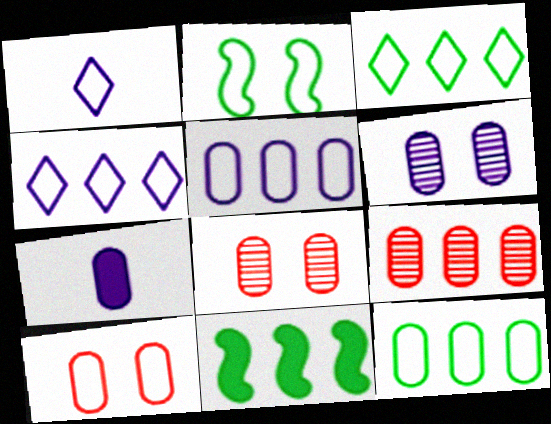[[1, 8, 11], 
[4, 9, 11], 
[5, 6, 7], 
[7, 8, 12]]